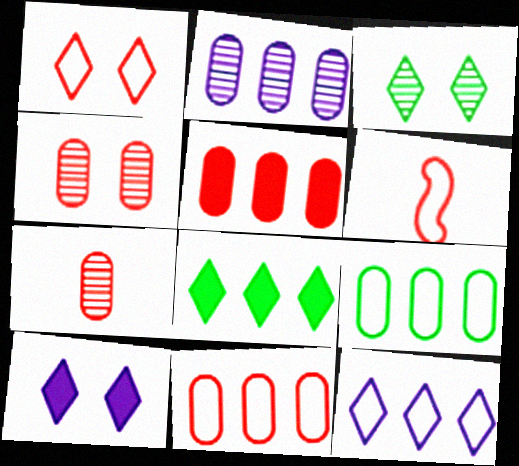[[1, 3, 10], 
[1, 6, 11], 
[2, 5, 9]]